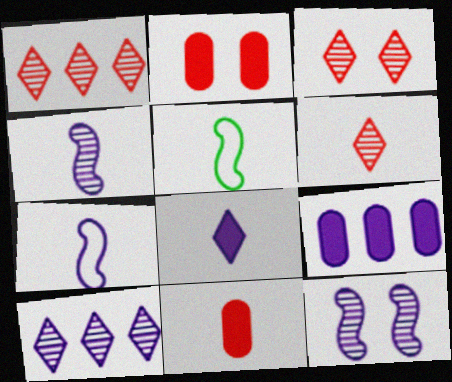[[1, 3, 6], 
[2, 5, 10], 
[3, 5, 9]]